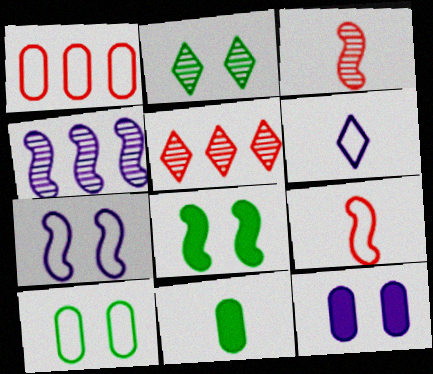[[2, 8, 10], 
[3, 6, 11], 
[4, 6, 12], 
[4, 8, 9], 
[5, 7, 11]]